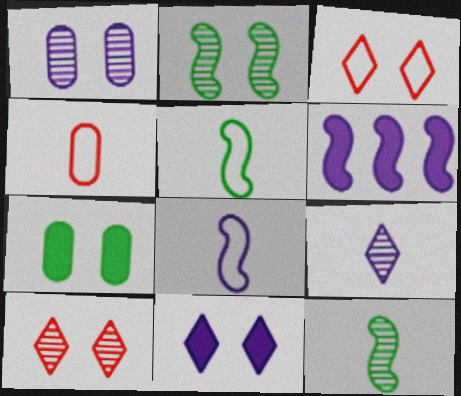[[1, 2, 10]]